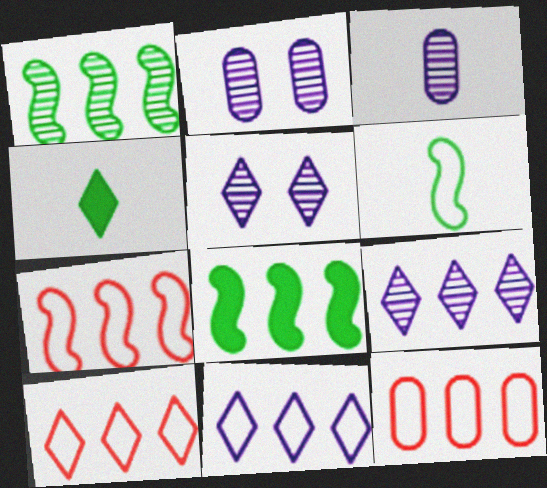[[2, 4, 7], 
[4, 5, 10], 
[7, 10, 12], 
[8, 9, 12]]